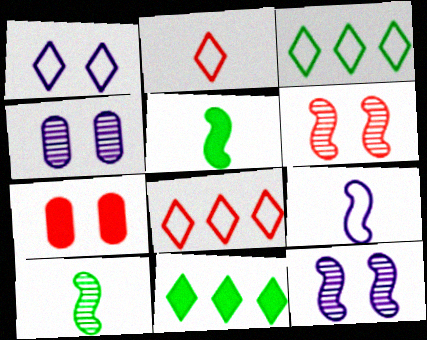[[1, 2, 3], 
[4, 5, 8]]